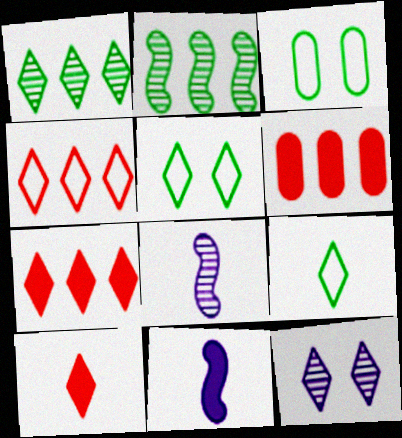[[3, 7, 8], 
[5, 6, 8], 
[7, 9, 12]]